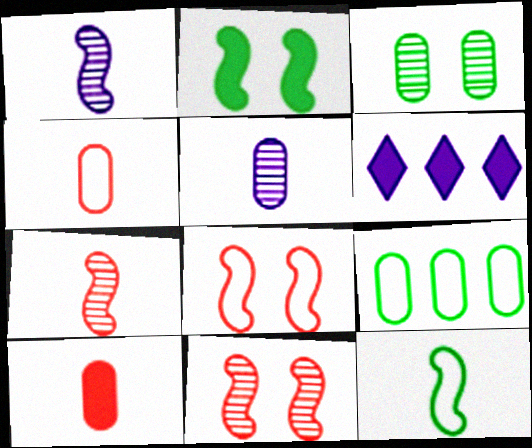[[2, 6, 10]]